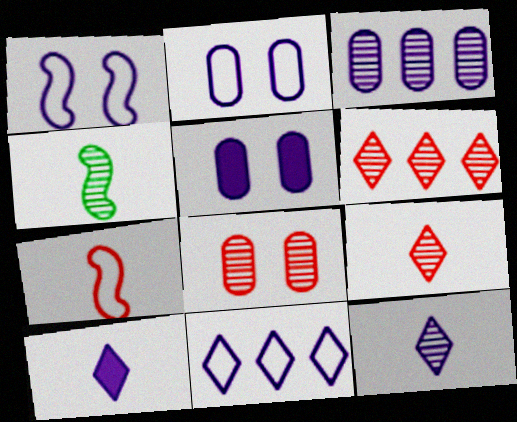[[1, 3, 10]]